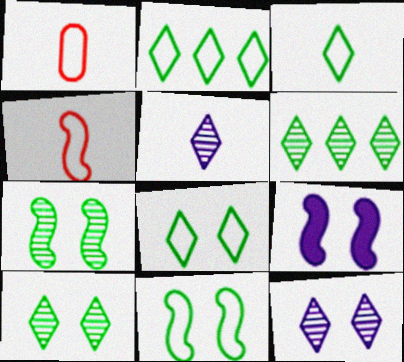[[1, 6, 9], 
[2, 3, 8]]